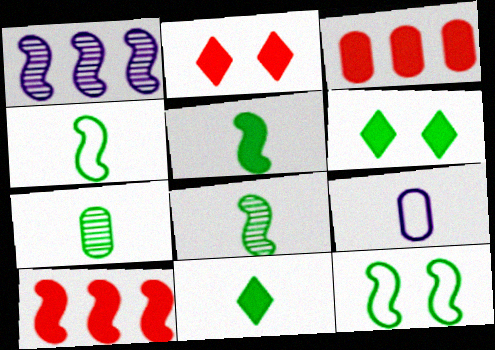[[4, 5, 8], 
[4, 7, 11]]